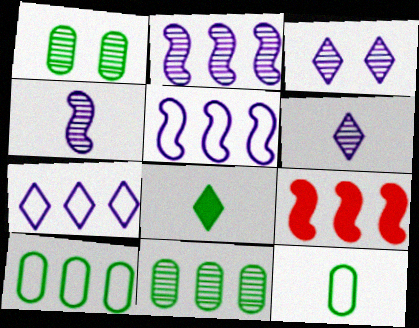[[3, 9, 12], 
[7, 9, 11]]